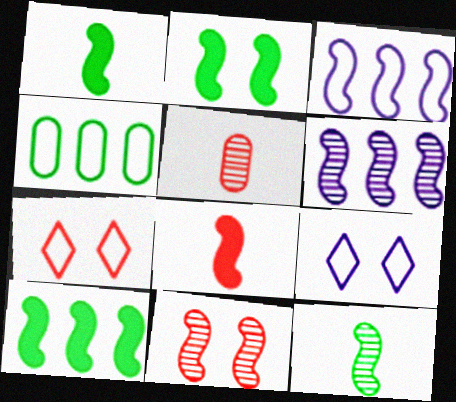[[1, 2, 10], 
[1, 3, 11], 
[5, 9, 10], 
[6, 11, 12]]